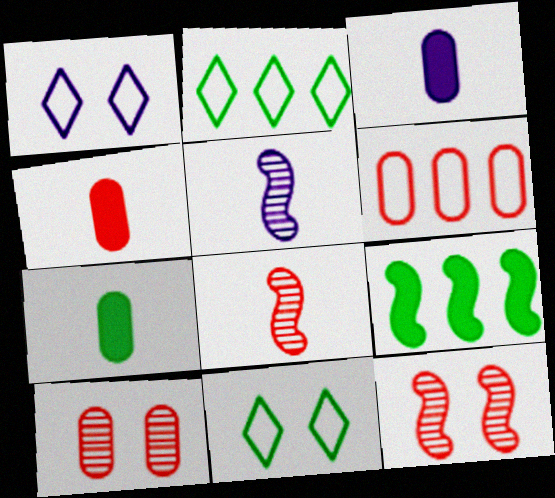[[2, 3, 12], 
[3, 4, 7], 
[4, 6, 10]]